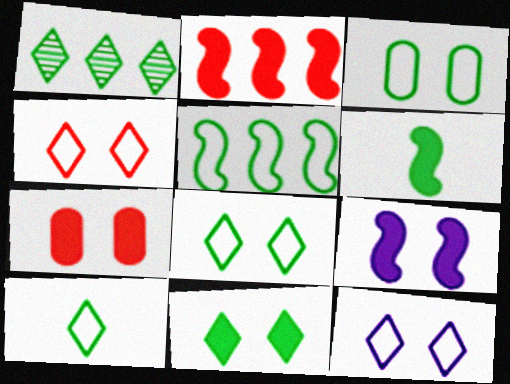[[1, 3, 6], 
[1, 10, 11], 
[2, 6, 9], 
[3, 5, 10], 
[4, 8, 12], 
[7, 9, 11]]